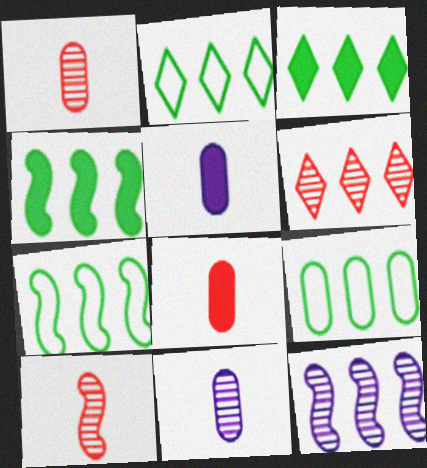[[2, 7, 9]]